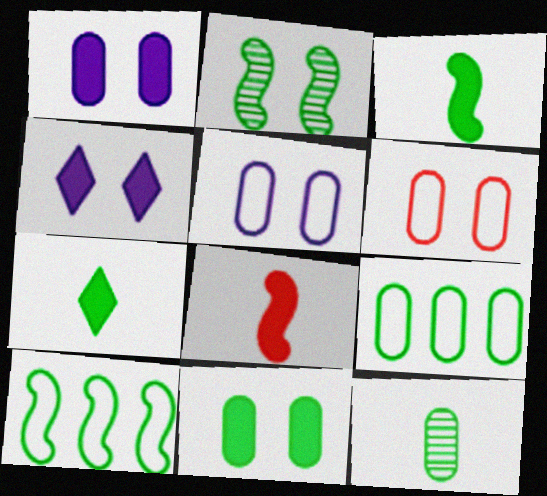[[2, 3, 10], 
[2, 4, 6], 
[2, 7, 9], 
[9, 11, 12]]